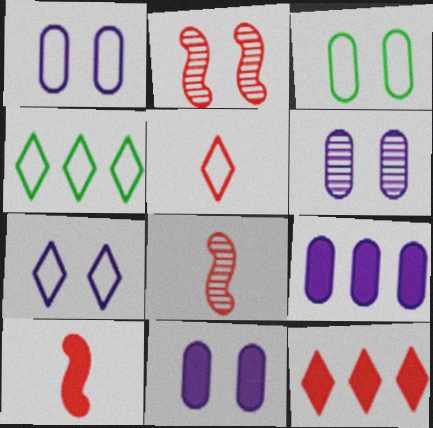[[1, 6, 11], 
[4, 5, 7], 
[4, 6, 10], 
[4, 8, 11]]